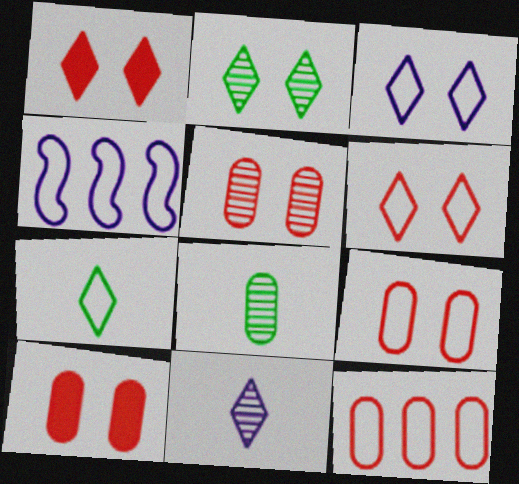[[1, 2, 3], 
[1, 4, 8], 
[4, 7, 9], 
[5, 9, 10]]